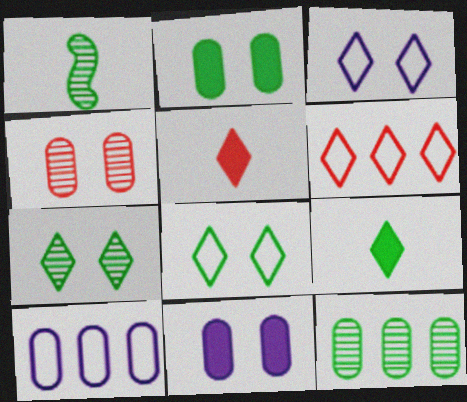[[1, 6, 11], 
[1, 7, 12]]